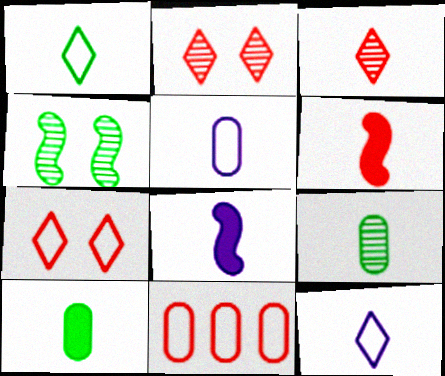[[2, 6, 11], 
[6, 9, 12]]